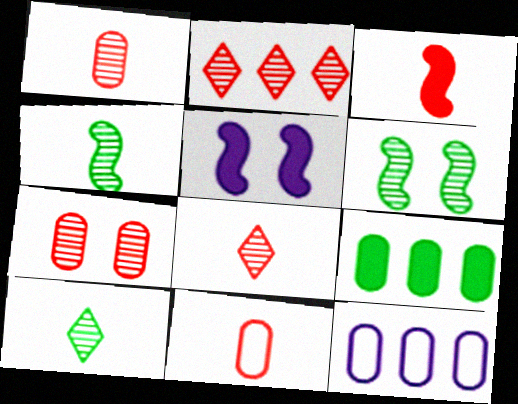[[3, 8, 11]]